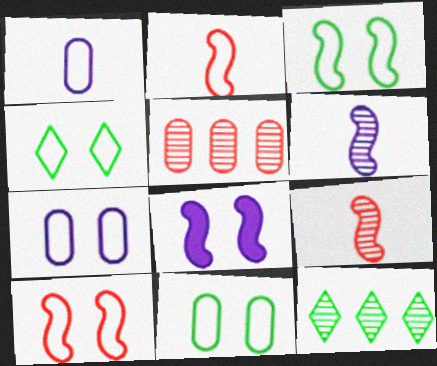[[3, 4, 11], 
[4, 7, 10]]